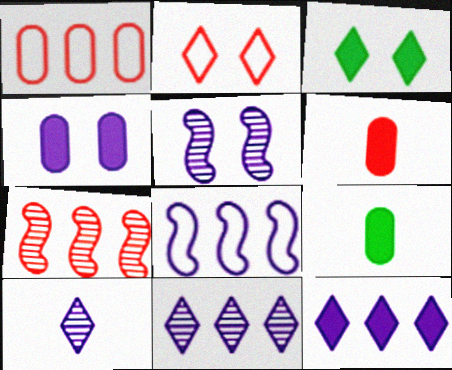[[2, 6, 7], 
[4, 8, 10]]